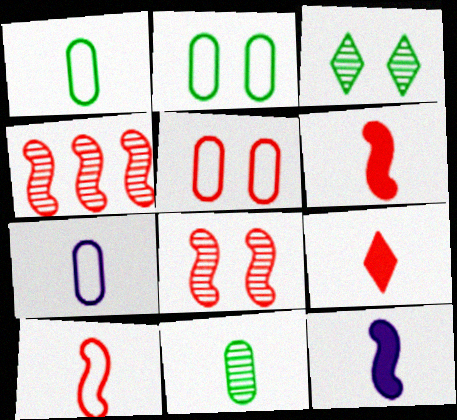[[4, 5, 9]]